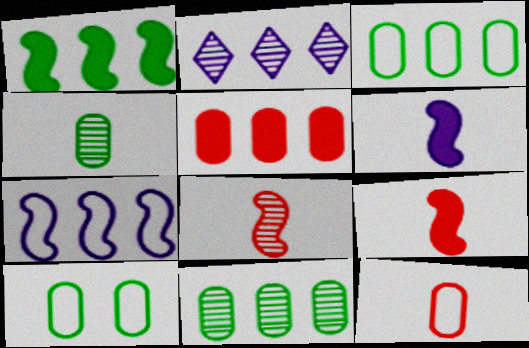[[2, 9, 10]]